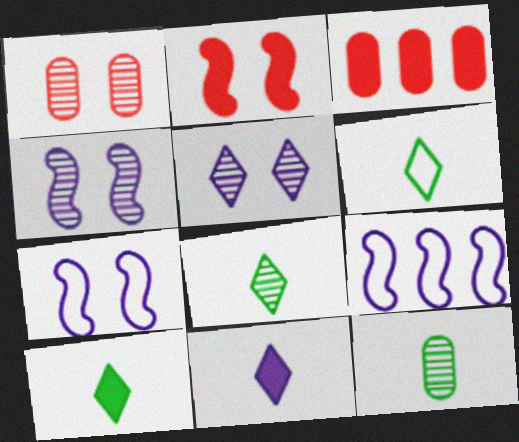[[1, 9, 10], 
[3, 4, 6], 
[3, 7, 8], 
[6, 8, 10]]